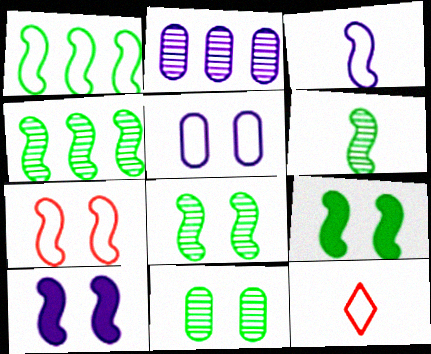[[1, 3, 7], 
[1, 5, 12], 
[1, 6, 9], 
[2, 9, 12], 
[4, 6, 8], 
[7, 8, 10]]